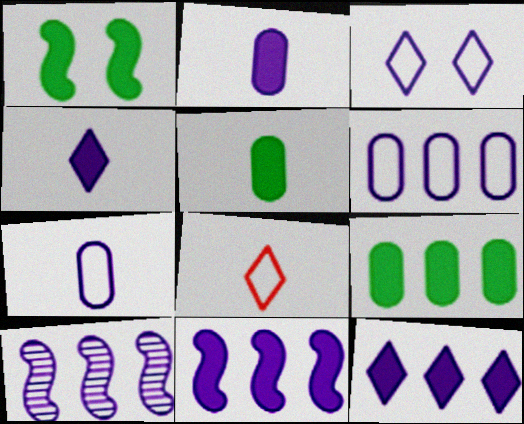[[2, 3, 10], 
[6, 10, 12]]